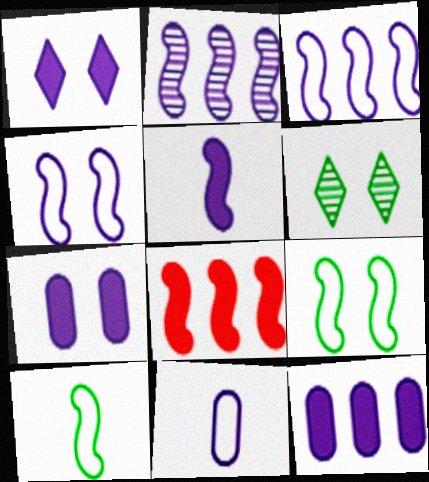[[1, 2, 11], 
[1, 5, 12], 
[2, 4, 5], 
[6, 8, 11]]